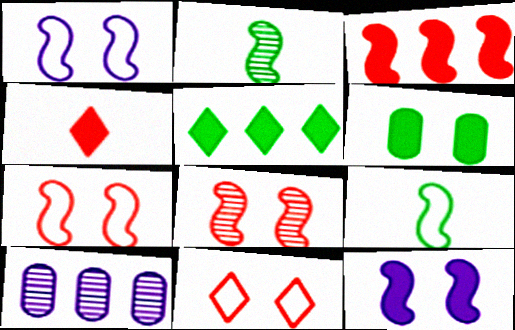[[1, 2, 3]]